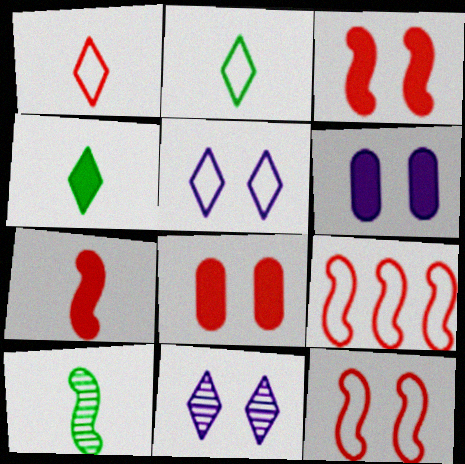[]